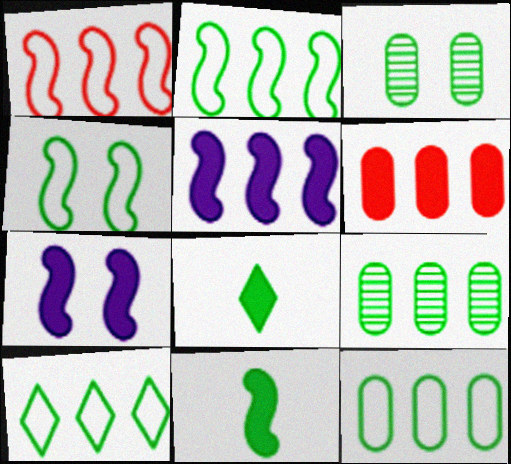[[2, 3, 8], 
[2, 10, 12], 
[3, 10, 11], 
[4, 8, 9], 
[6, 7, 8]]